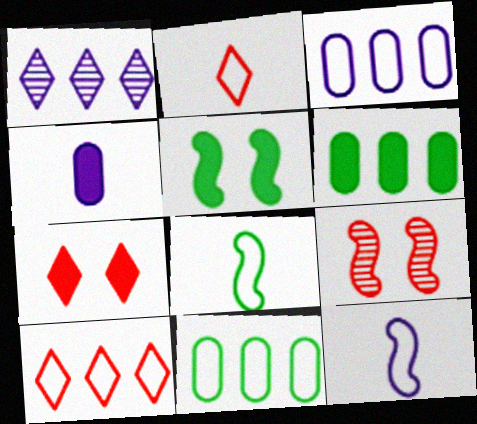[]